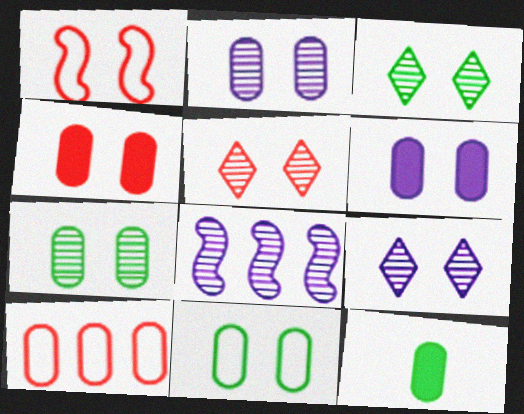[[1, 3, 6], 
[1, 4, 5], 
[2, 4, 11], 
[2, 10, 12], 
[3, 5, 9]]